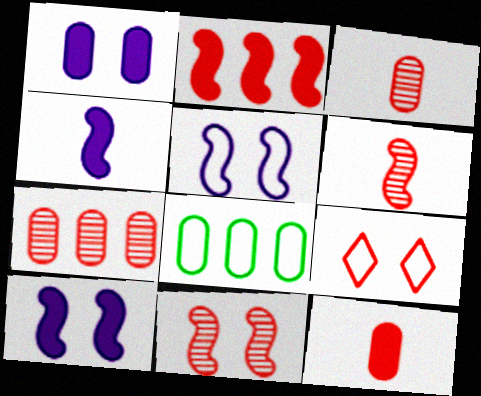[[1, 3, 8], 
[2, 3, 9]]